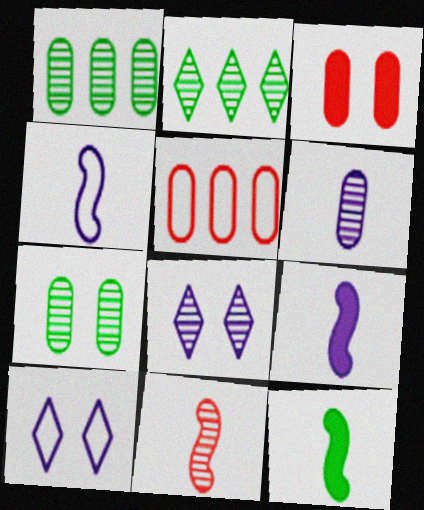[[1, 8, 11], 
[2, 3, 4], 
[4, 11, 12], 
[5, 8, 12]]